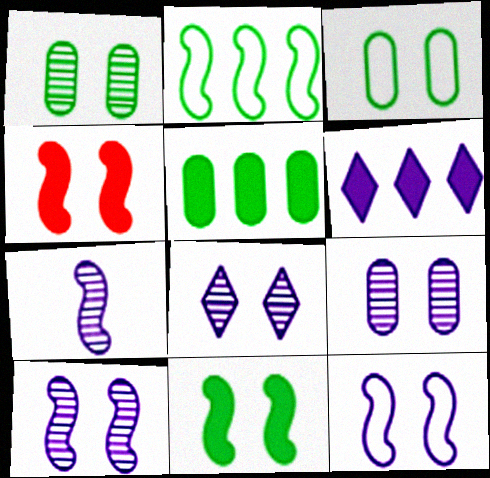[[2, 4, 7], 
[3, 4, 8], 
[8, 9, 10]]